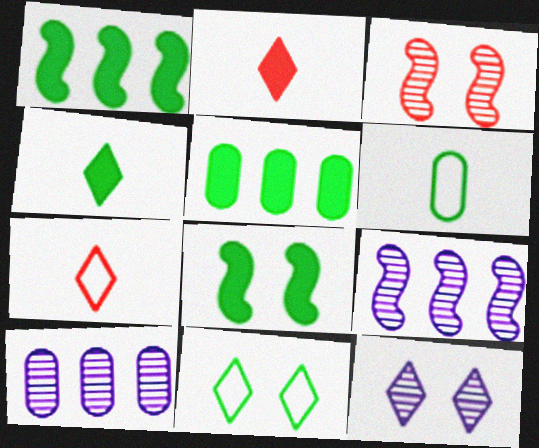[[4, 5, 8], 
[7, 8, 10]]